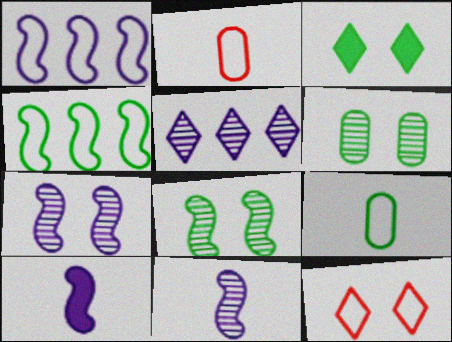[[1, 7, 10], 
[1, 9, 12]]